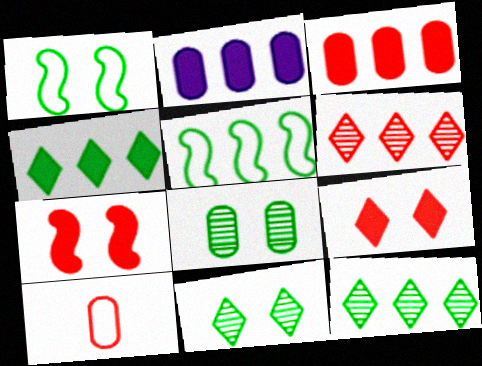[[2, 5, 6], 
[2, 8, 10], 
[6, 7, 10]]